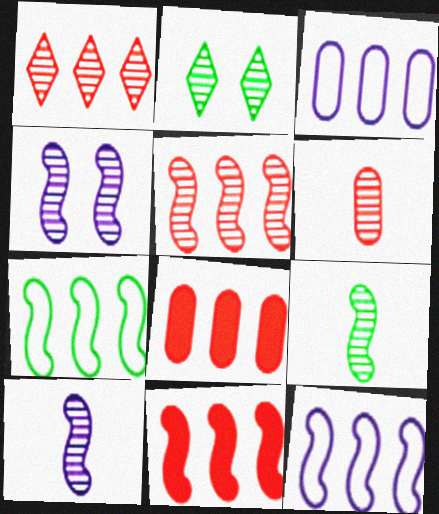[[4, 5, 9]]